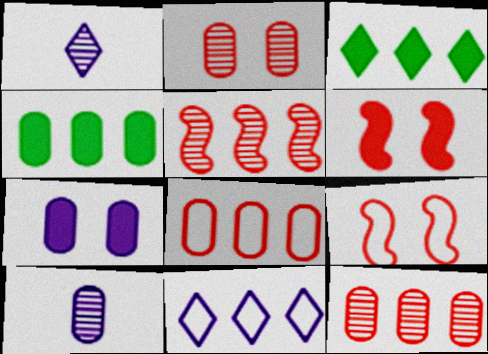[[1, 4, 9], 
[3, 9, 10], 
[4, 5, 11]]